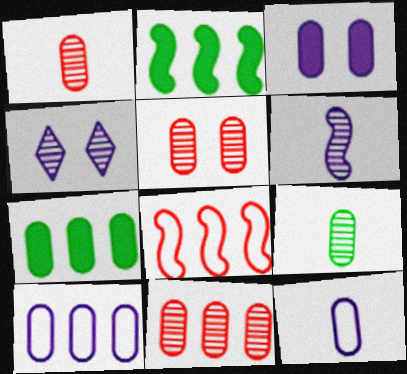[[1, 5, 11], 
[5, 7, 12], 
[7, 10, 11]]